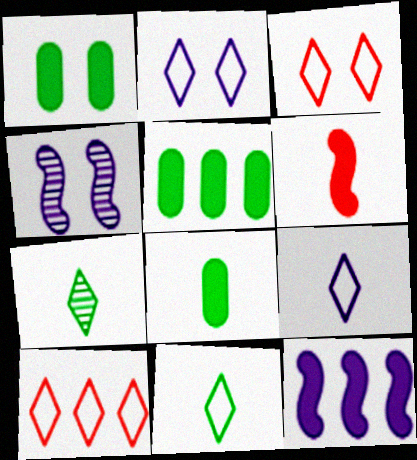[[1, 3, 4], 
[1, 5, 8], 
[2, 10, 11], 
[4, 8, 10]]